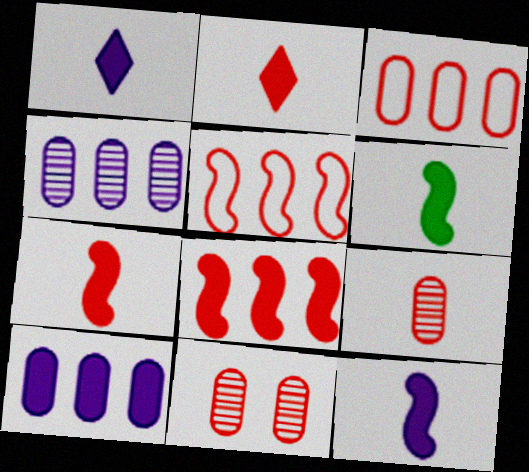[[2, 5, 11], 
[6, 7, 12]]